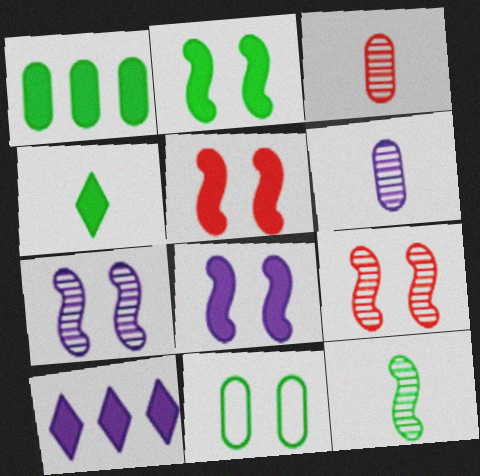[[1, 2, 4], 
[2, 5, 8]]